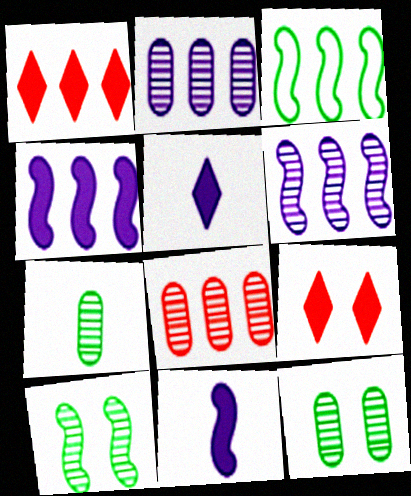[[1, 2, 3]]